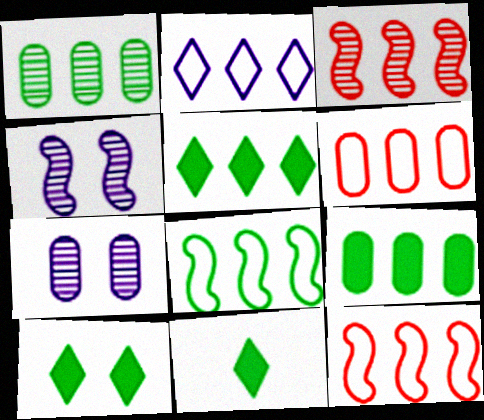[[1, 5, 8], 
[2, 3, 9], 
[2, 6, 8], 
[4, 6, 11], 
[5, 10, 11], 
[7, 11, 12]]